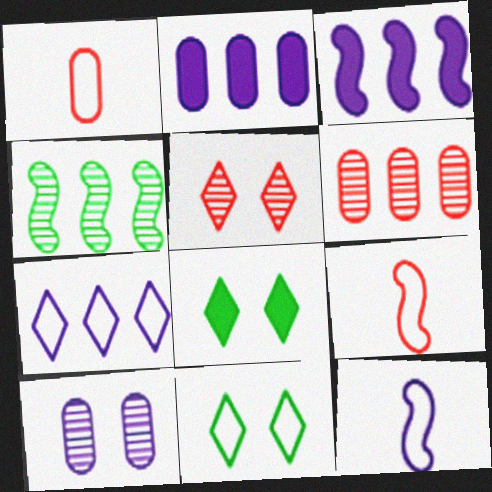[[6, 8, 12]]